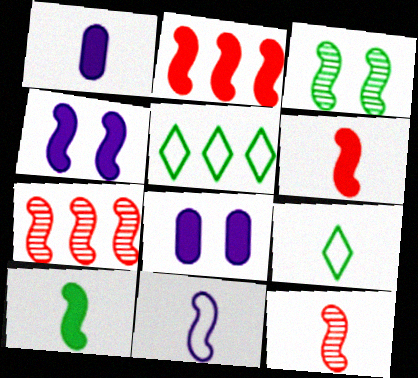[[1, 9, 12], 
[2, 3, 11], 
[2, 4, 10], 
[5, 8, 12], 
[7, 8, 9], 
[10, 11, 12]]